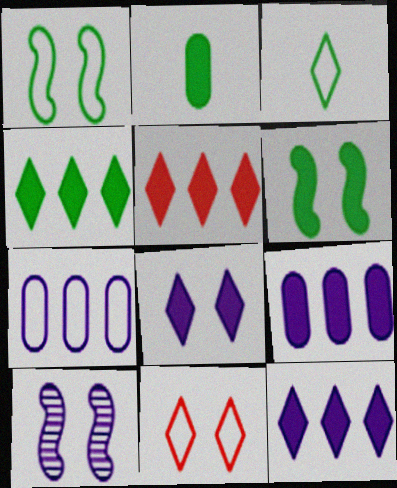[[2, 4, 6], 
[4, 5, 12]]